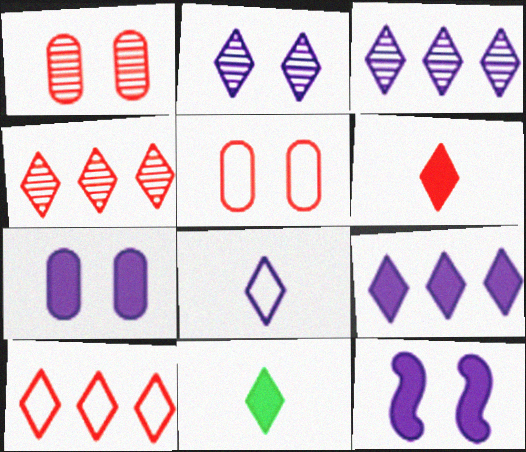[[2, 8, 9], 
[2, 10, 11]]